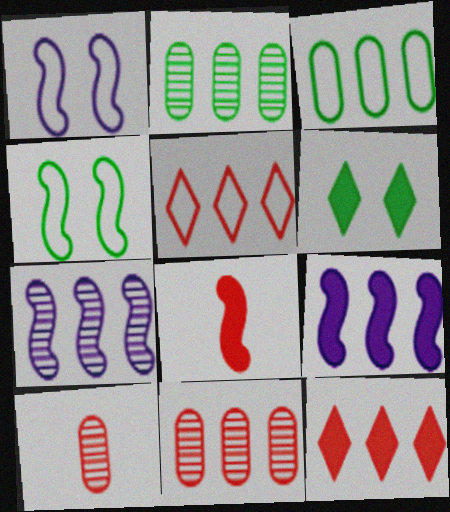[[2, 5, 9], 
[3, 7, 12], 
[4, 7, 8]]